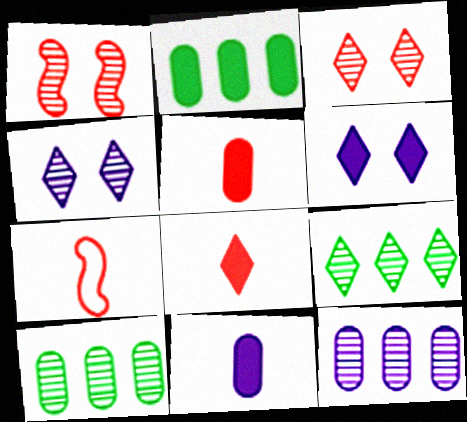[[2, 4, 7], 
[6, 7, 10]]